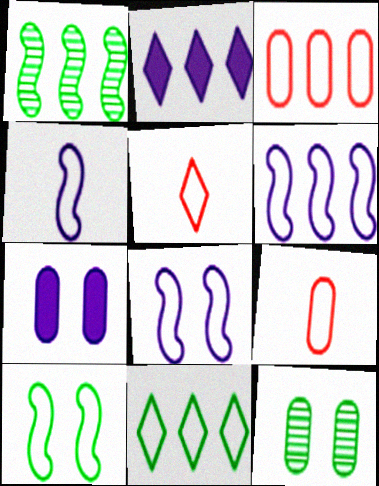[[1, 2, 3], 
[1, 5, 7], 
[3, 6, 11], 
[4, 6, 8], 
[8, 9, 11]]